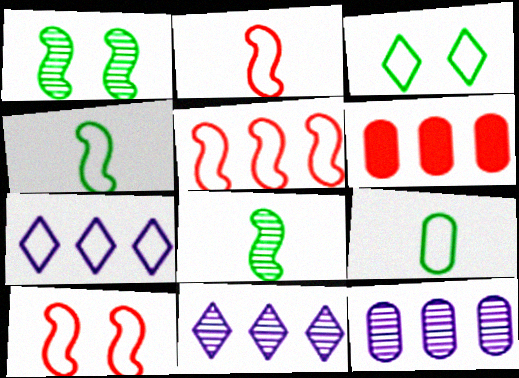[[2, 5, 10], 
[7, 9, 10]]